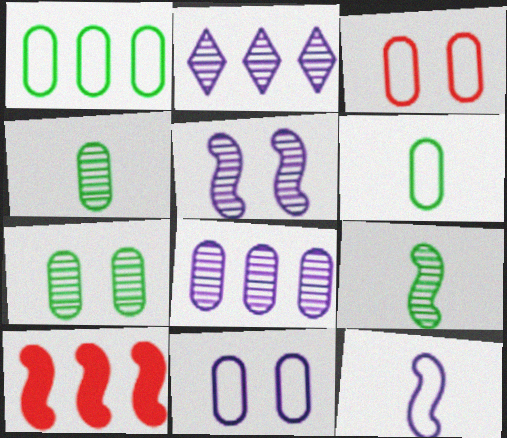[[1, 2, 10]]